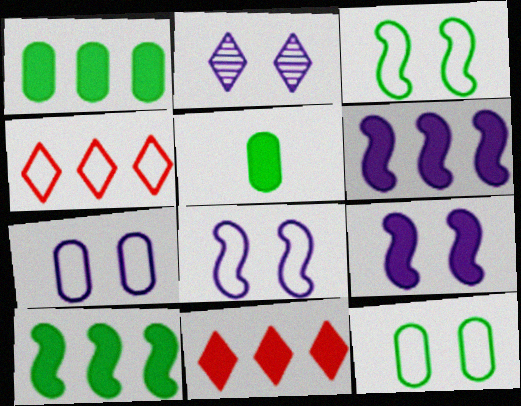[[1, 6, 11], 
[2, 7, 9], 
[5, 9, 11]]